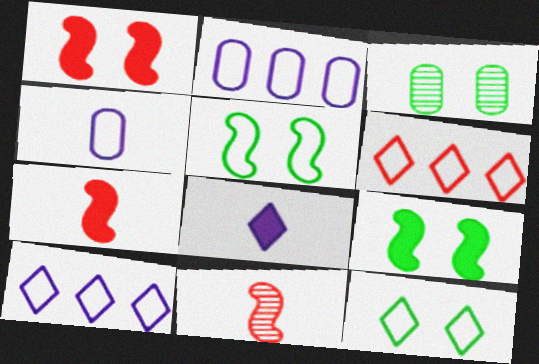[[3, 7, 10], 
[3, 9, 12], 
[4, 5, 6]]